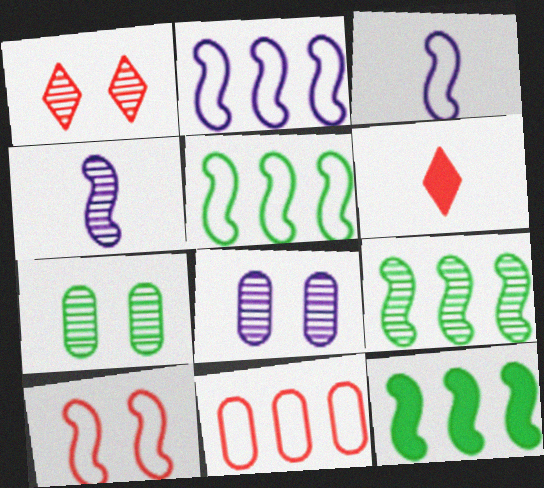[[2, 6, 7], 
[3, 5, 10], 
[4, 10, 12], 
[5, 6, 8], 
[5, 9, 12]]